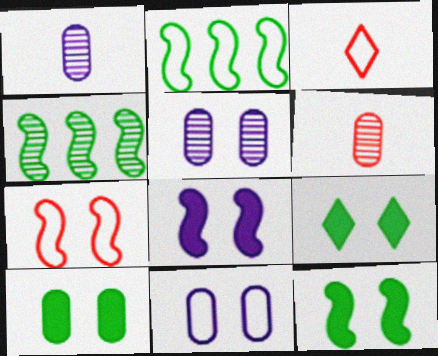[[2, 3, 11], 
[5, 7, 9], 
[9, 10, 12]]